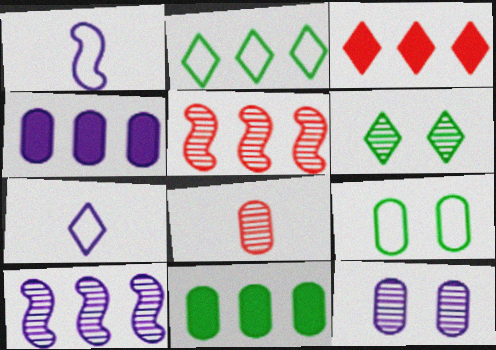[[2, 4, 5], 
[3, 6, 7], 
[4, 8, 9], 
[6, 8, 10]]